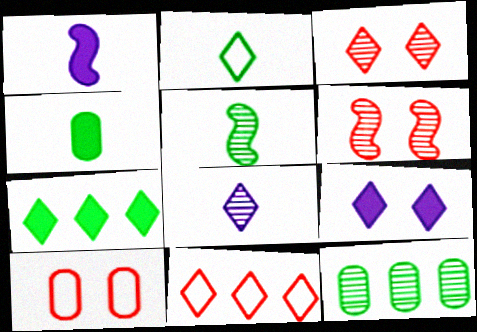[[2, 4, 5], 
[6, 8, 12]]